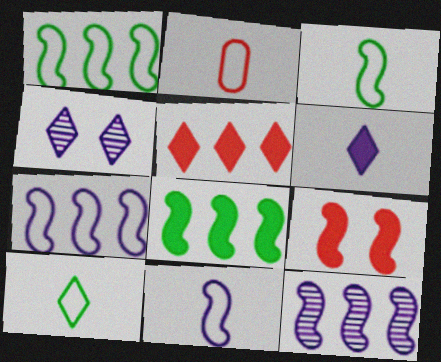[[2, 4, 8], 
[2, 10, 11], 
[3, 9, 12], 
[4, 5, 10]]